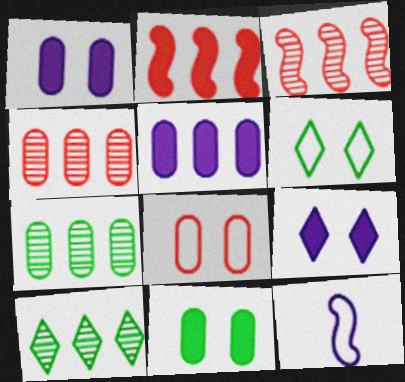[]